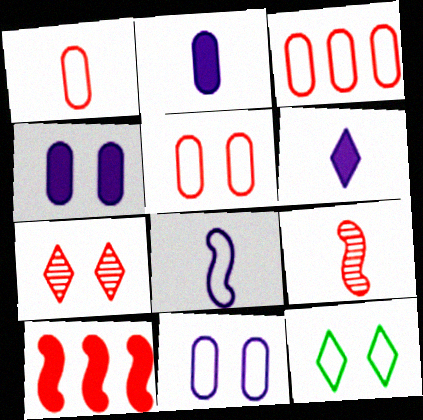[[1, 3, 5], 
[1, 7, 10], 
[3, 8, 12]]